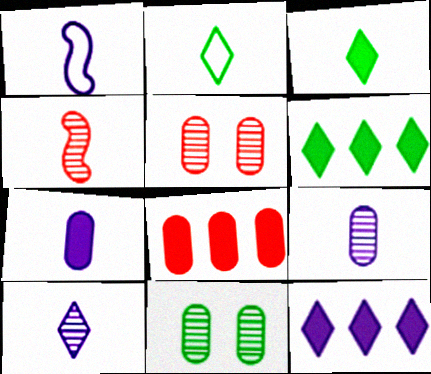[[1, 5, 6], 
[1, 7, 10], 
[2, 4, 7]]